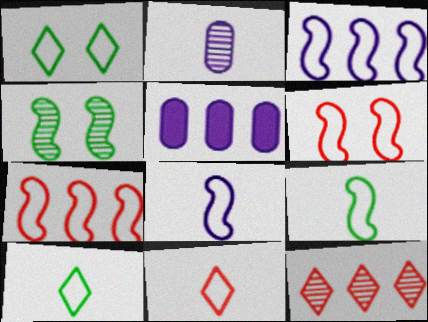[[2, 4, 12], 
[3, 6, 9], 
[4, 5, 11]]